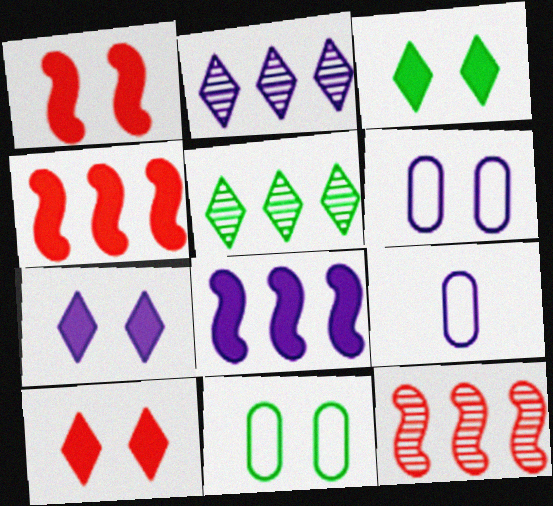[[1, 5, 9], 
[3, 7, 10], 
[3, 9, 12]]